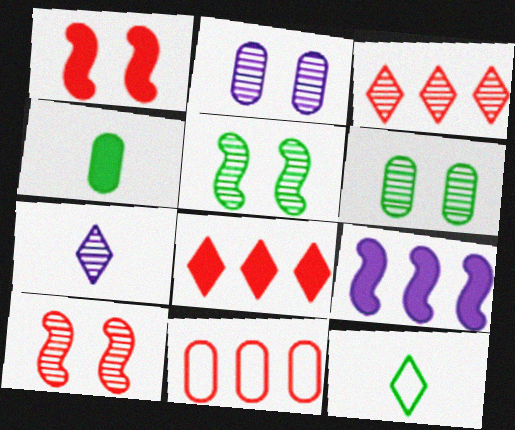[[2, 4, 11]]